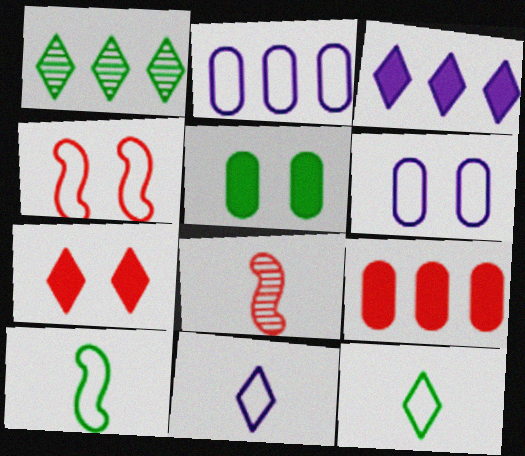[[1, 5, 10], 
[1, 7, 11], 
[2, 4, 12]]